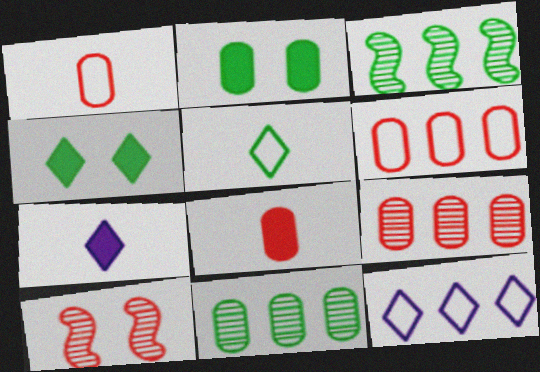[[2, 3, 5]]